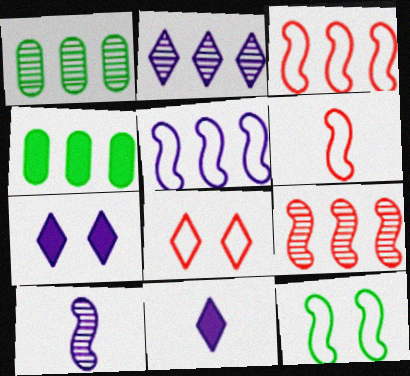[[1, 2, 9], 
[1, 6, 7], 
[2, 3, 4], 
[4, 8, 10], 
[5, 6, 12]]